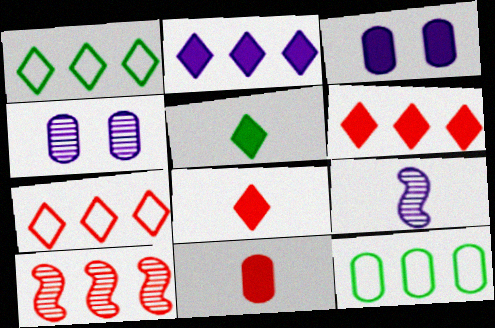[[2, 10, 12], 
[4, 11, 12]]